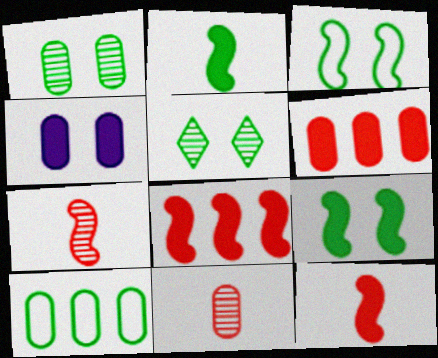[[2, 5, 10], 
[4, 10, 11]]